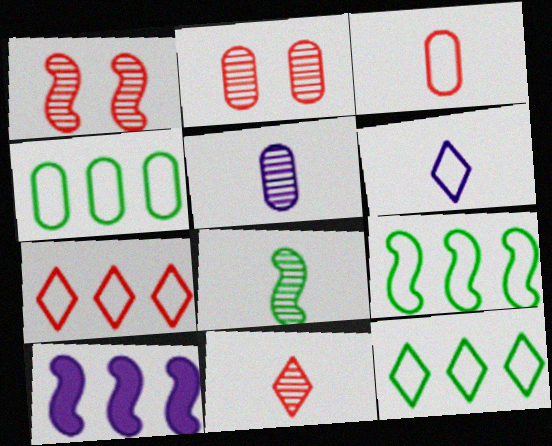[[4, 9, 12], 
[5, 8, 11]]